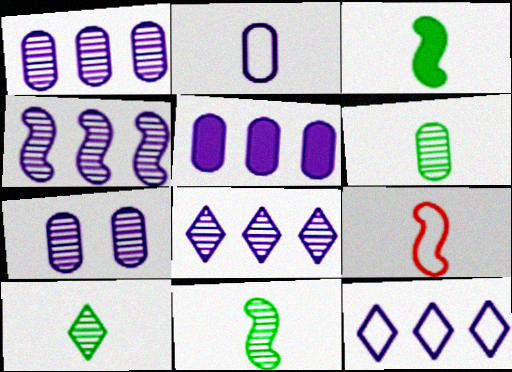[[1, 4, 8], 
[2, 5, 7], 
[4, 5, 12], 
[6, 10, 11]]